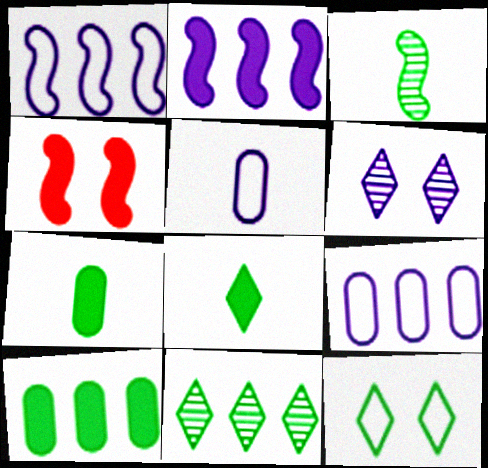[[1, 3, 4], 
[2, 5, 6], 
[3, 10, 12], 
[4, 5, 11], 
[8, 11, 12]]